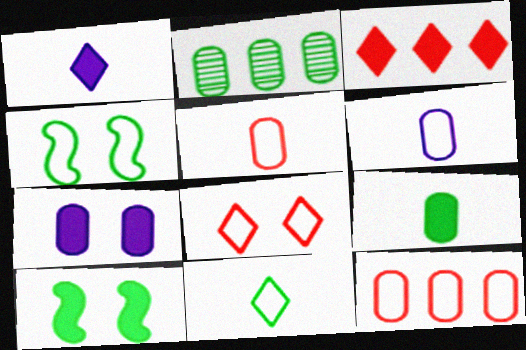[[2, 5, 7], 
[2, 10, 11]]